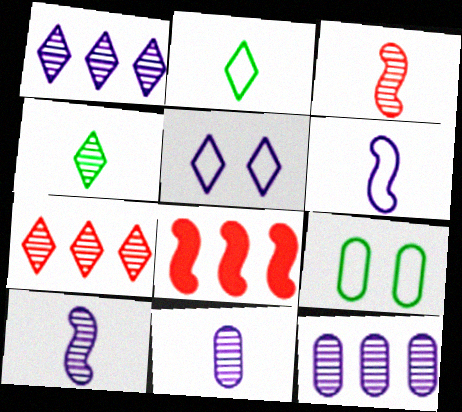[[3, 4, 11]]